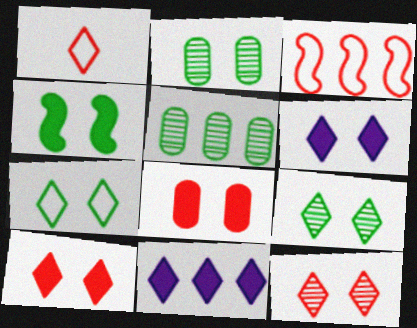[[1, 9, 11], 
[2, 4, 7], 
[3, 5, 11], 
[4, 6, 8], 
[6, 7, 12]]